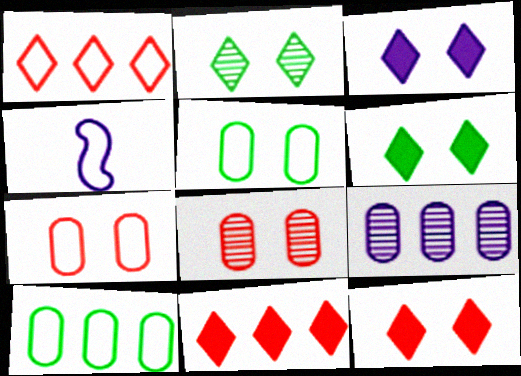[[1, 4, 5], 
[3, 4, 9], 
[3, 6, 12]]